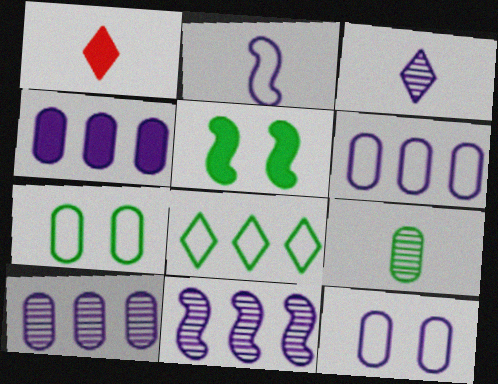[[1, 2, 9], 
[1, 4, 5], 
[1, 7, 11], 
[4, 6, 10], 
[5, 8, 9]]